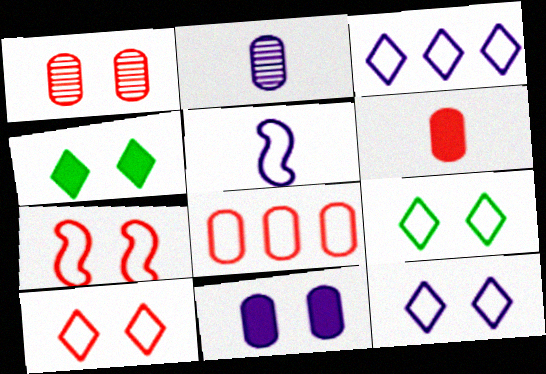[[1, 6, 8], 
[5, 8, 9], 
[9, 10, 12]]